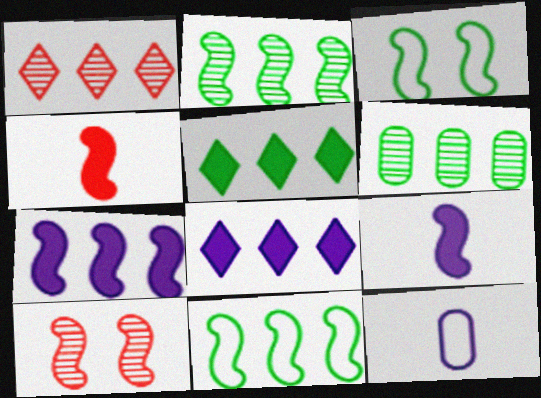[[5, 6, 11], 
[5, 10, 12], 
[9, 10, 11]]